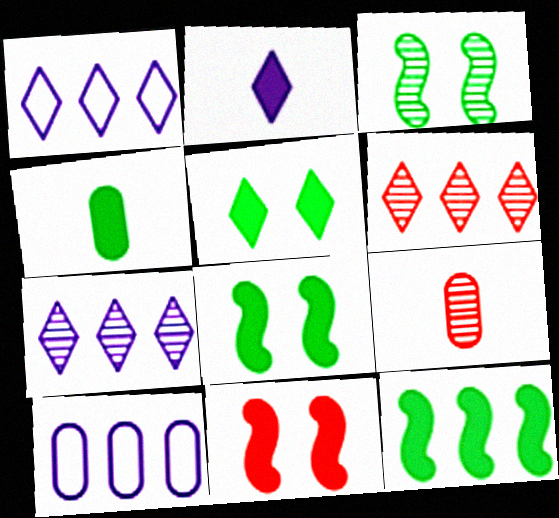[[1, 8, 9], 
[3, 7, 9], 
[4, 5, 12], 
[6, 10, 12]]